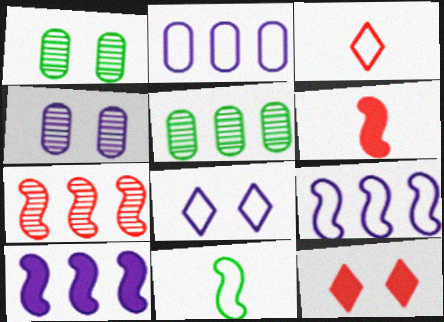[[1, 3, 10], 
[5, 6, 8]]